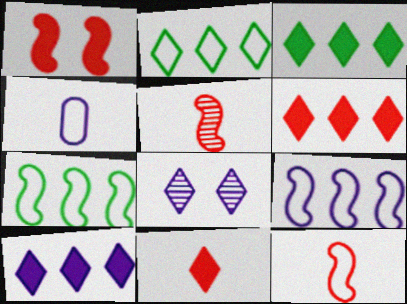[[2, 8, 11], 
[3, 6, 10]]